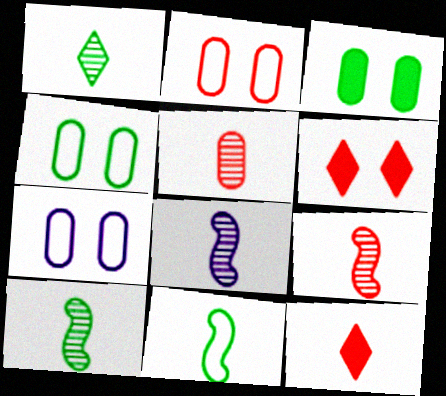[[1, 5, 8], 
[2, 4, 7], 
[8, 9, 10]]